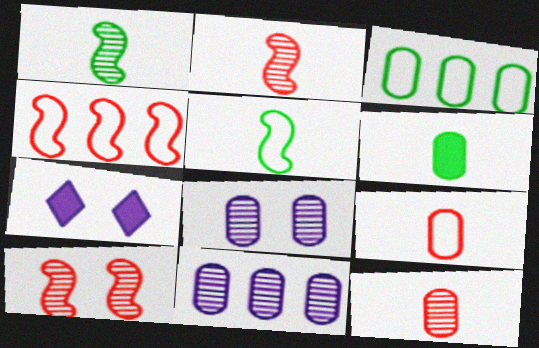[[2, 3, 7]]